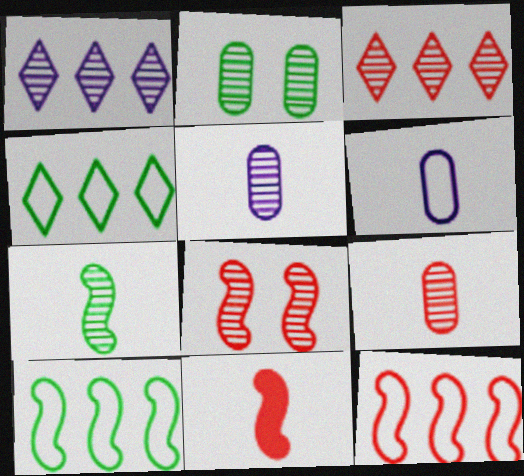[[3, 8, 9], 
[8, 11, 12]]